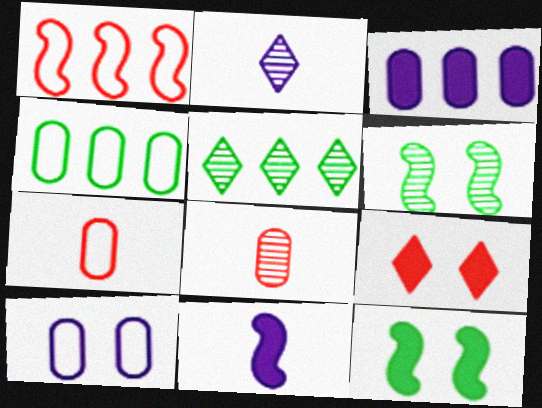[[1, 3, 5], 
[1, 6, 11], 
[1, 8, 9], 
[4, 7, 10], 
[6, 9, 10]]